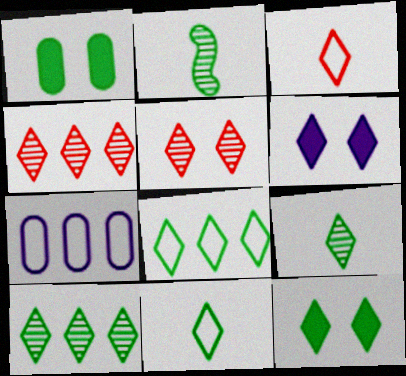[[1, 2, 8], 
[3, 6, 10], 
[4, 6, 11], 
[8, 9, 12], 
[10, 11, 12]]